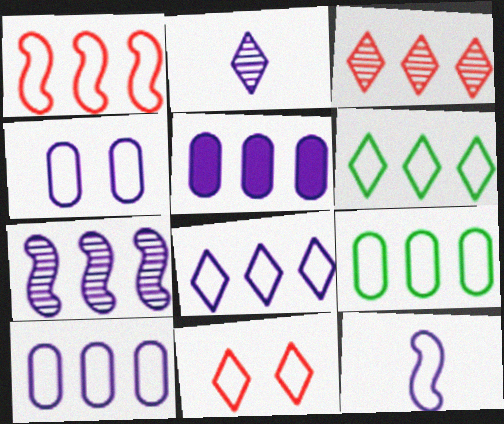[[1, 6, 10], 
[1, 8, 9], 
[4, 8, 12], 
[5, 7, 8], 
[9, 11, 12]]